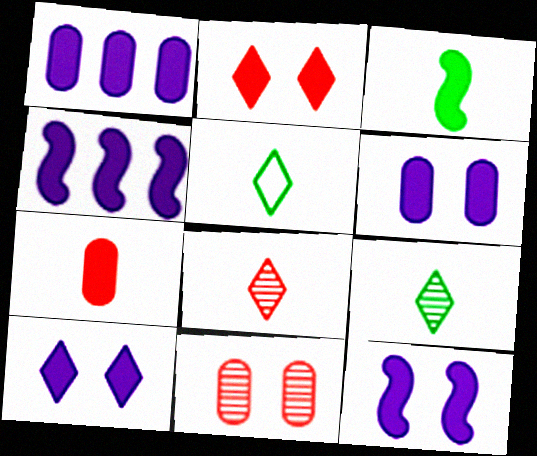[[1, 2, 3], 
[4, 5, 11], 
[6, 10, 12]]